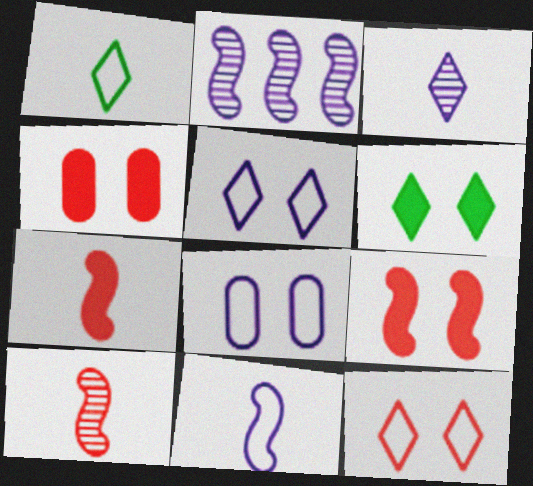[[1, 2, 4]]